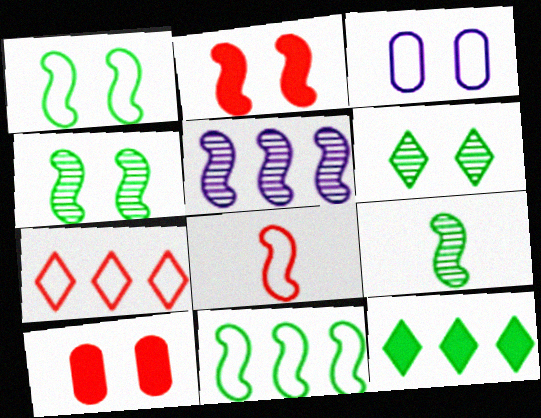[[2, 3, 6]]